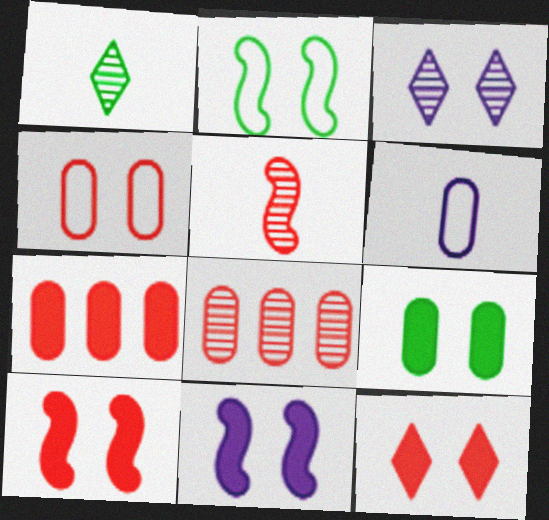[[6, 8, 9], 
[9, 11, 12]]